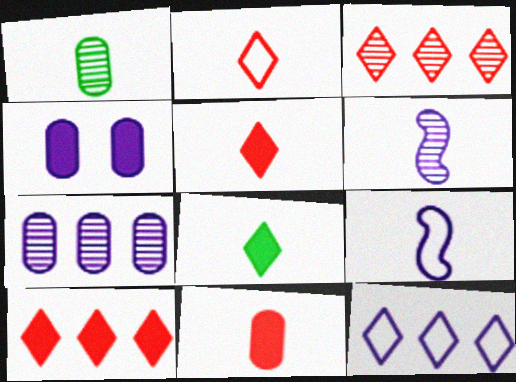[[1, 5, 9], 
[4, 6, 12]]